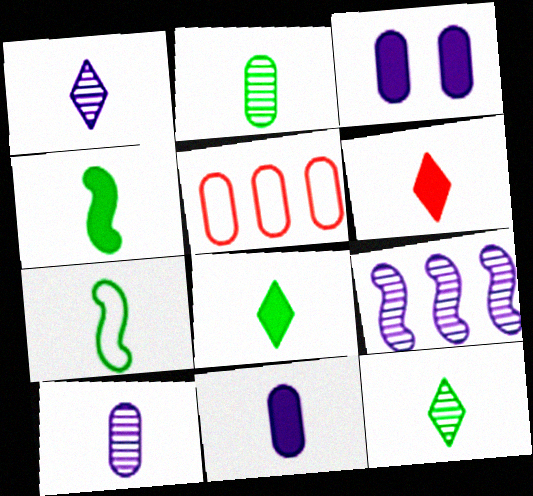[[2, 3, 5], 
[2, 7, 8], 
[4, 6, 11], 
[6, 7, 10]]